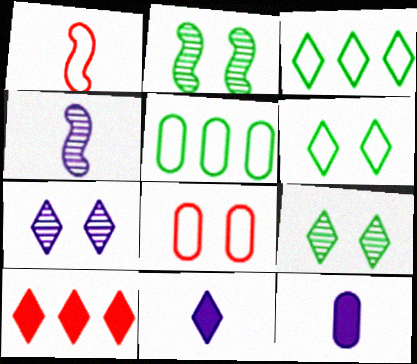[]